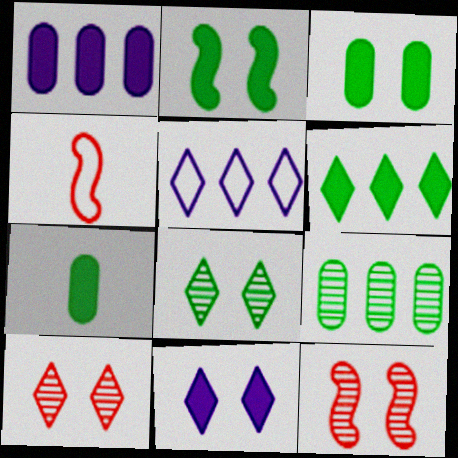[[1, 4, 8], 
[2, 6, 7], 
[4, 9, 11], 
[5, 7, 12]]